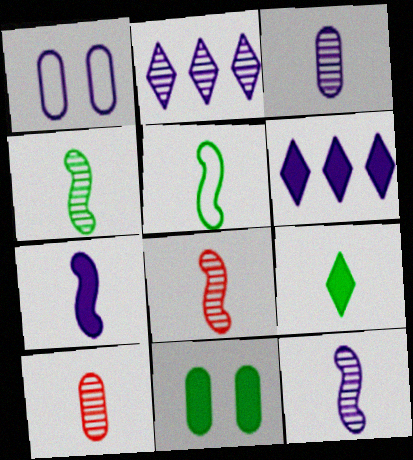[[1, 2, 7], 
[1, 6, 12], 
[4, 8, 12], 
[5, 7, 8]]